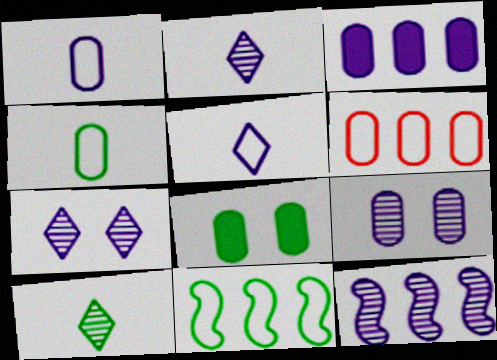[[1, 3, 9], 
[2, 9, 12], 
[8, 10, 11]]